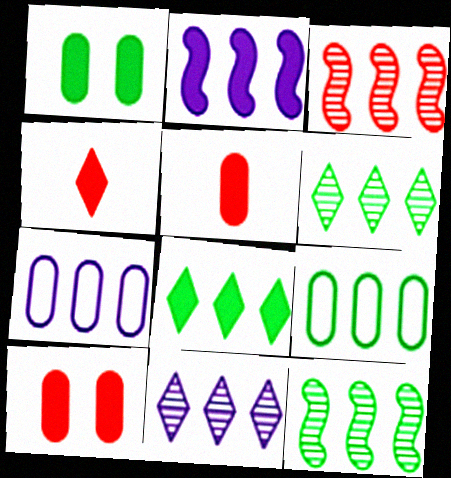[[1, 2, 4], 
[2, 7, 11], 
[3, 7, 8], 
[8, 9, 12]]